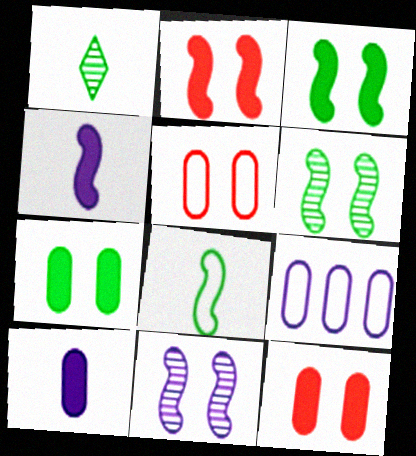[[1, 2, 9]]